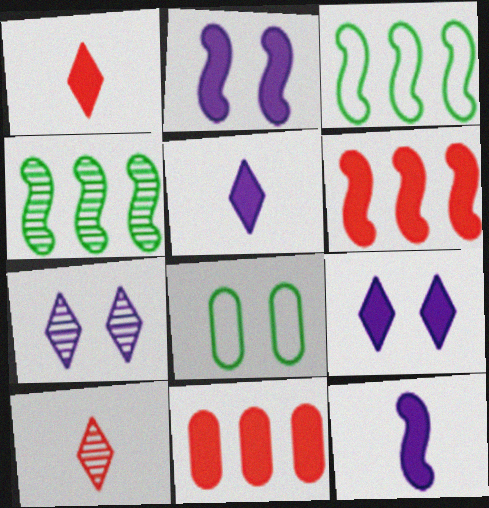[]